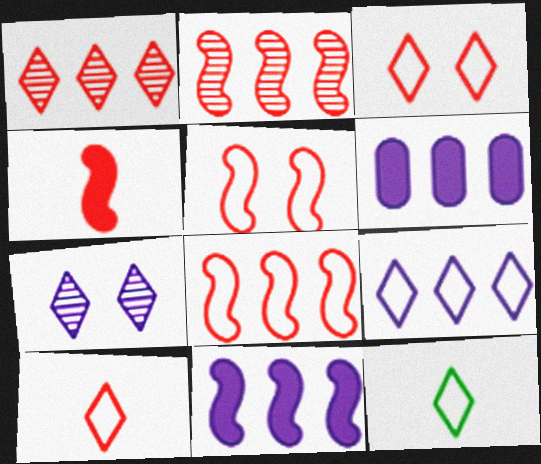[[2, 4, 5], 
[3, 9, 12]]